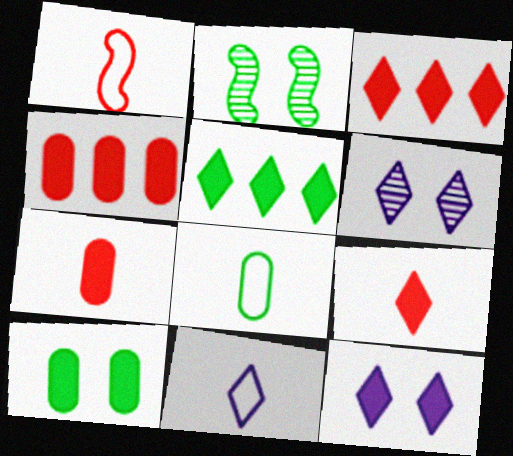[[1, 8, 11], 
[2, 4, 11], 
[2, 5, 8], 
[5, 9, 12]]